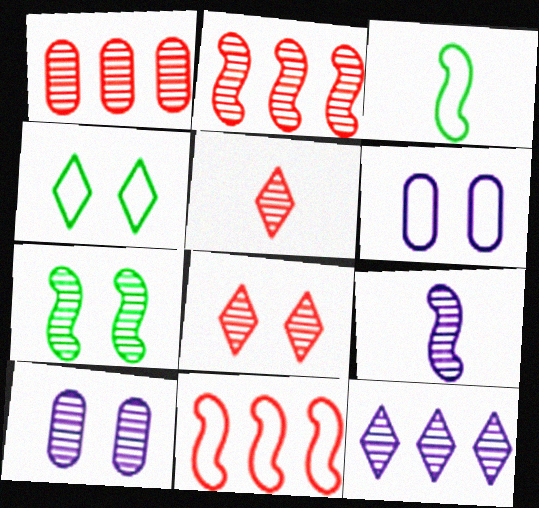[[2, 7, 9], 
[7, 8, 10], 
[9, 10, 12]]